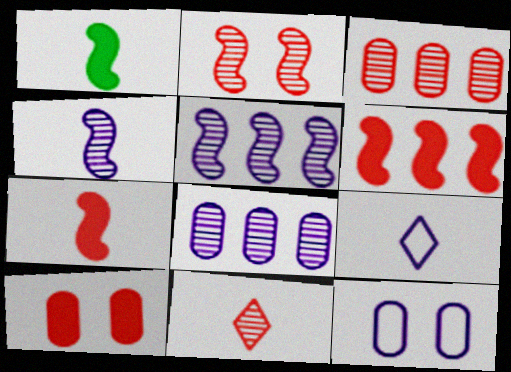[[2, 3, 11]]